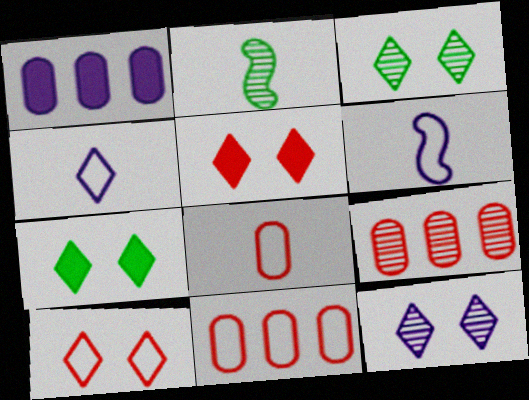[[1, 2, 10], 
[1, 6, 12], 
[2, 9, 12], 
[6, 7, 9], 
[7, 10, 12]]